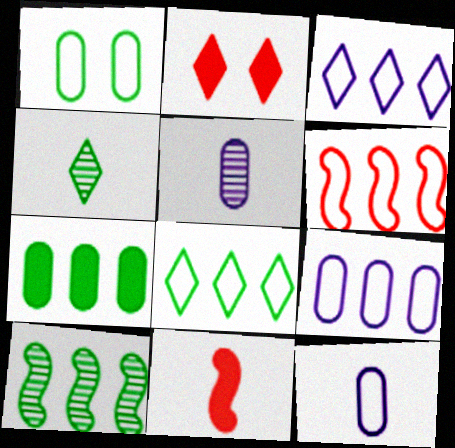[[2, 3, 4], 
[2, 10, 12], 
[4, 11, 12], 
[6, 8, 9], 
[7, 8, 10]]